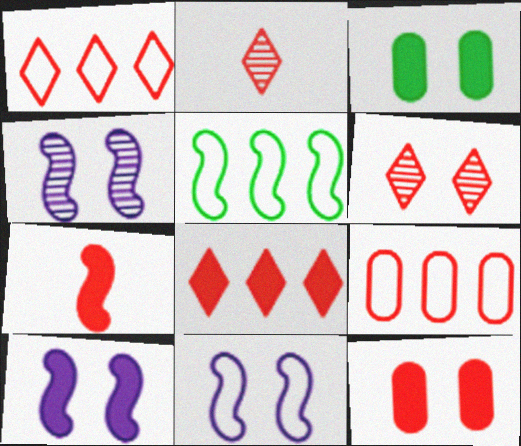[[3, 6, 11], 
[4, 5, 7], 
[4, 10, 11], 
[6, 7, 9], 
[7, 8, 12]]